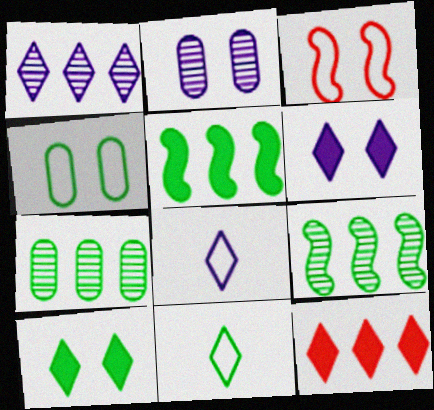[[1, 6, 8], 
[2, 3, 10]]